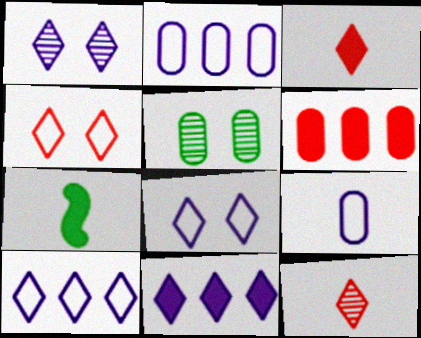[[5, 6, 9], 
[7, 9, 12]]